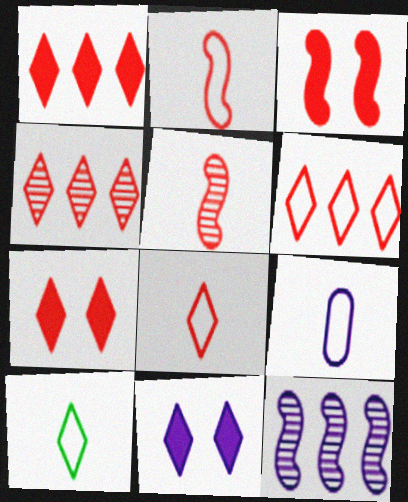[[1, 4, 6], 
[2, 9, 10], 
[4, 7, 8], 
[4, 10, 11], 
[9, 11, 12]]